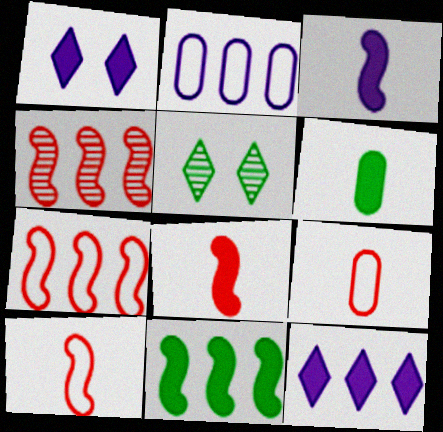[[2, 5, 8]]